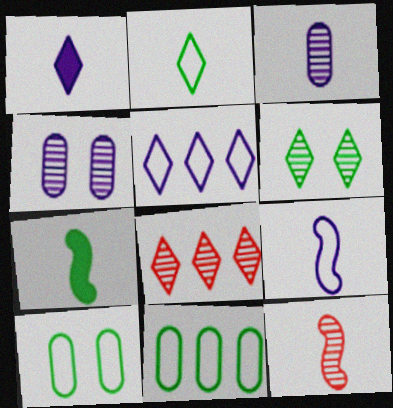[[1, 3, 9], 
[6, 7, 11], 
[7, 9, 12]]